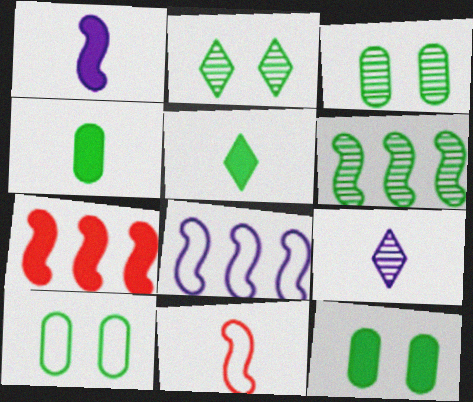[[3, 10, 12], 
[4, 9, 11], 
[5, 6, 10], 
[6, 7, 8], 
[7, 9, 10]]